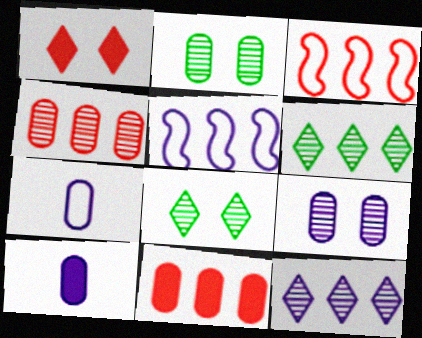[[2, 7, 11], 
[3, 8, 10], 
[5, 6, 11]]